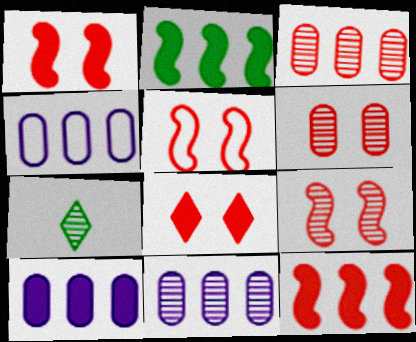[[1, 4, 7], 
[1, 5, 9], 
[4, 10, 11], 
[5, 6, 8], 
[5, 7, 10], 
[7, 9, 11]]